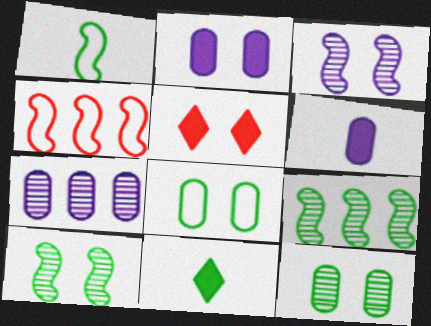[[1, 5, 7], 
[3, 5, 8], 
[8, 9, 11]]